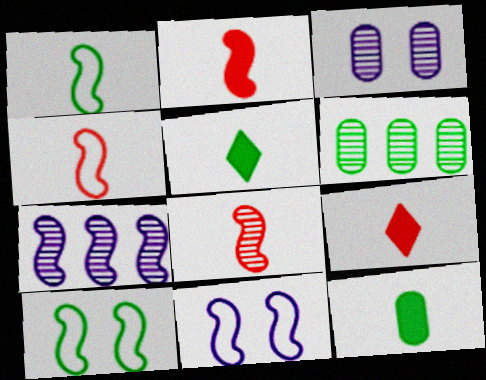[[2, 4, 8], 
[2, 7, 10], 
[5, 6, 10], 
[6, 9, 11]]